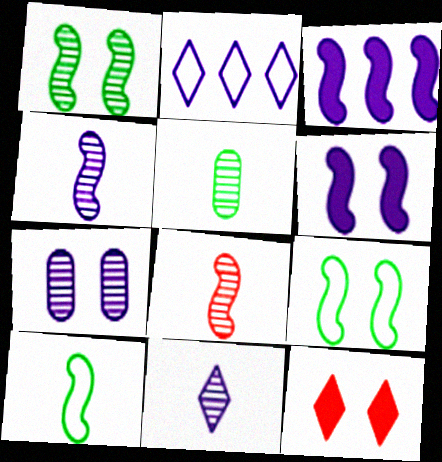[[3, 8, 9], 
[5, 8, 11], 
[7, 9, 12]]